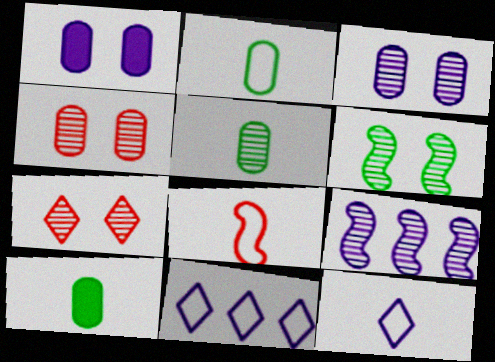[[1, 9, 12], 
[2, 5, 10], 
[2, 8, 12], 
[3, 6, 7], 
[5, 7, 9]]